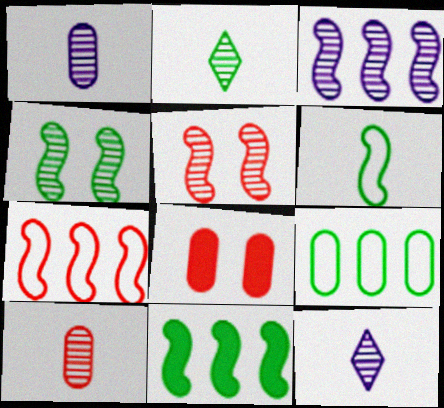[[1, 8, 9], 
[3, 7, 11], 
[4, 6, 11]]